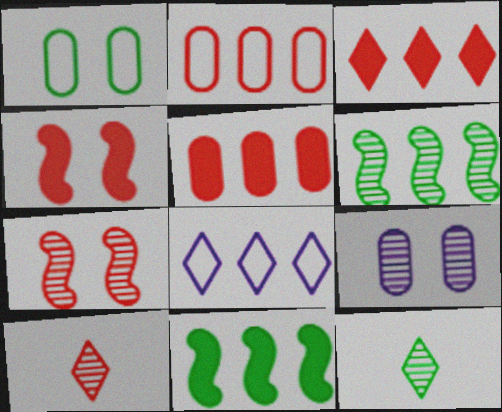[[1, 11, 12], 
[2, 4, 10], 
[5, 6, 8], 
[6, 9, 10]]